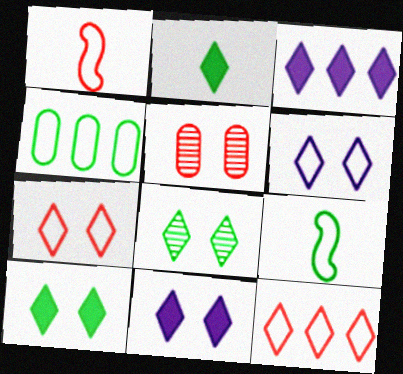[[1, 4, 6], 
[3, 5, 9], 
[7, 8, 11]]